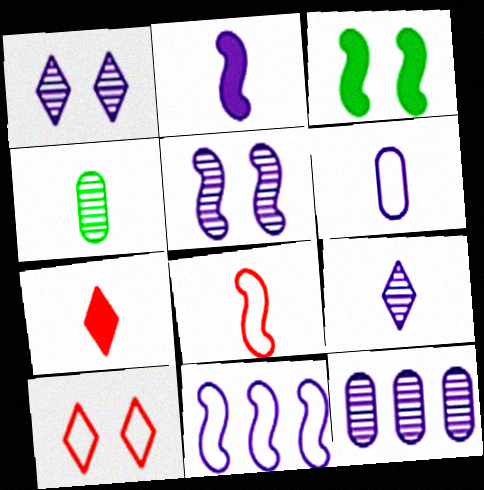[[2, 5, 11], 
[2, 6, 9], 
[5, 9, 12]]